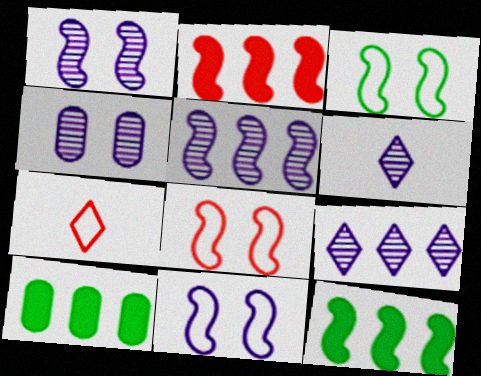[[1, 7, 10], 
[3, 8, 11], 
[4, 5, 6], 
[4, 7, 12], 
[6, 8, 10]]